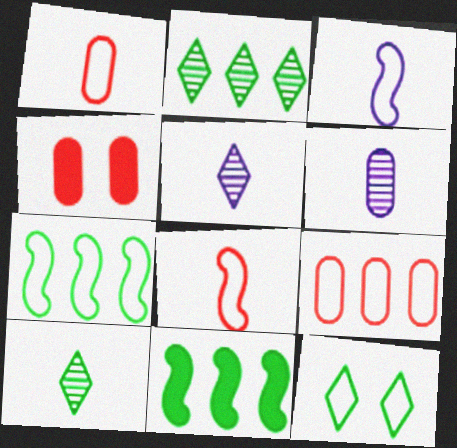[[2, 3, 4], 
[3, 9, 12], 
[4, 5, 7]]